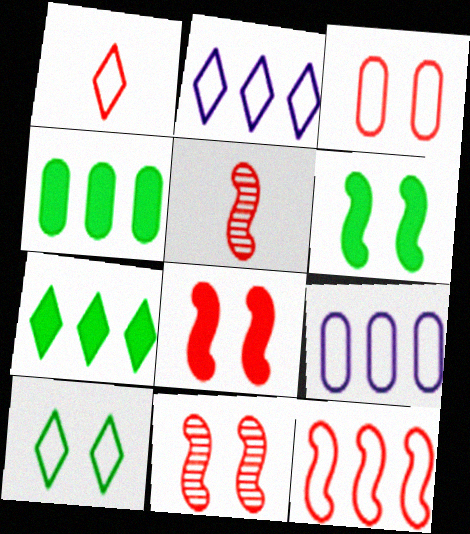[[1, 2, 10], 
[1, 3, 12], 
[5, 8, 12]]